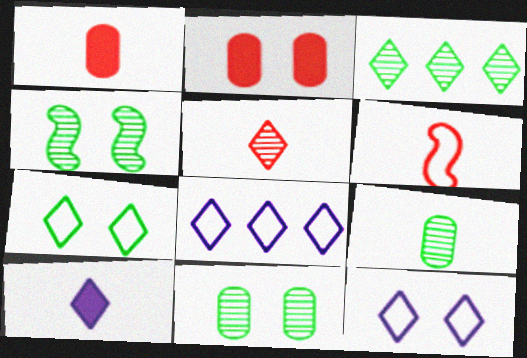[[1, 4, 8], 
[1, 5, 6], 
[2, 4, 12], 
[3, 4, 9], 
[6, 9, 10]]